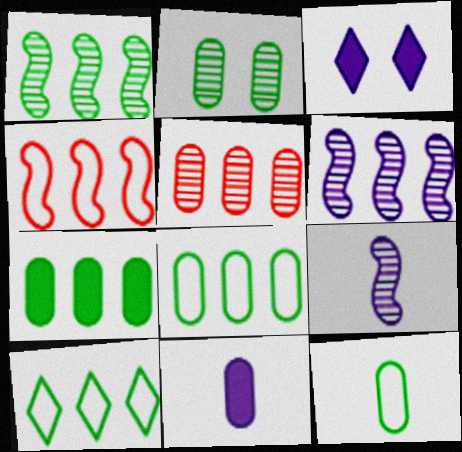[[1, 7, 10], 
[2, 7, 12]]